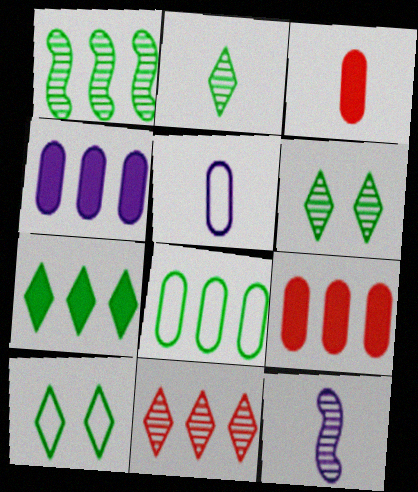[[1, 7, 8], 
[2, 7, 10], 
[9, 10, 12]]